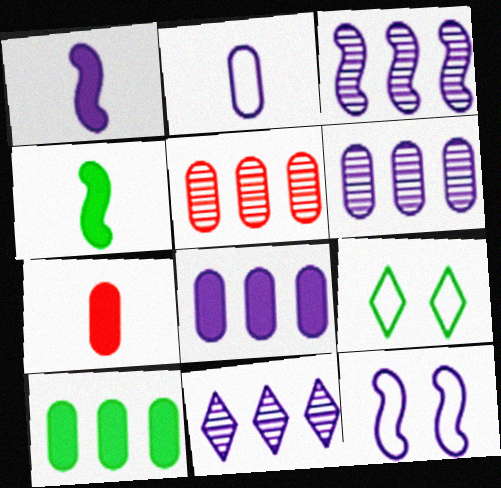[[1, 3, 12], 
[1, 5, 9], 
[3, 6, 11], 
[3, 7, 9]]